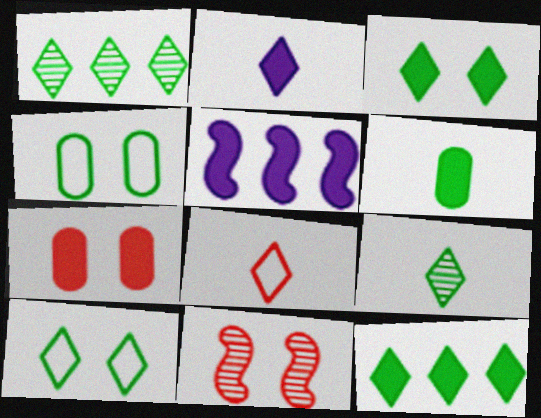[[2, 8, 9], 
[9, 10, 12]]